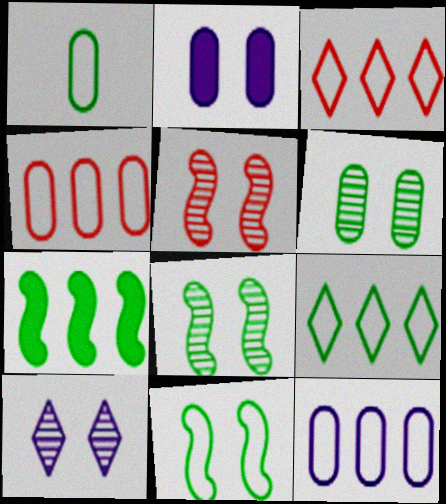[[1, 9, 11], 
[5, 6, 10]]